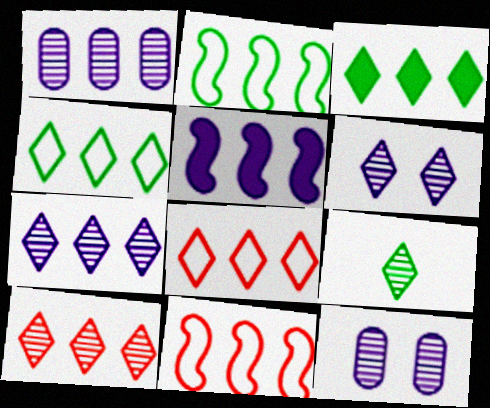[[1, 3, 11], 
[3, 7, 8], 
[6, 9, 10]]